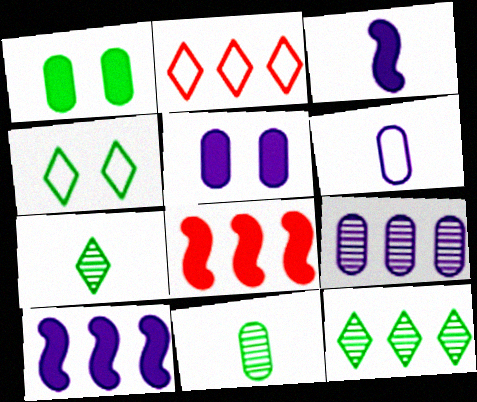[[5, 6, 9]]